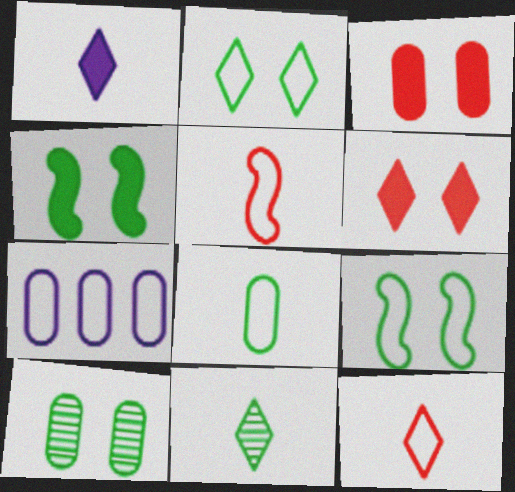[[1, 11, 12], 
[2, 4, 10], 
[2, 5, 7], 
[7, 9, 12]]